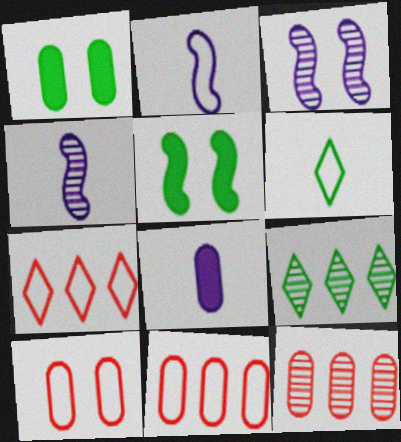[[1, 4, 7]]